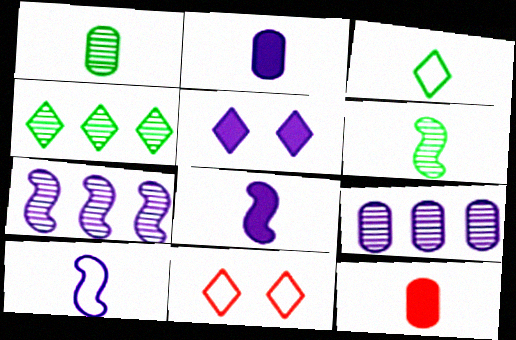[[5, 9, 10]]